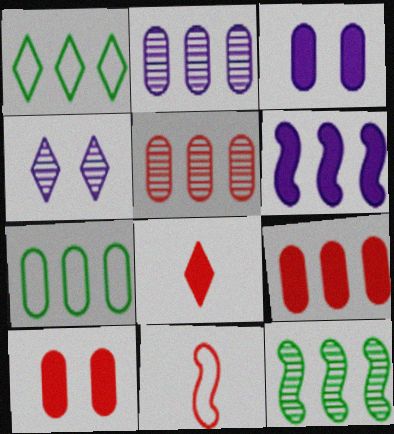[[1, 4, 8], 
[1, 5, 6], 
[2, 7, 9]]